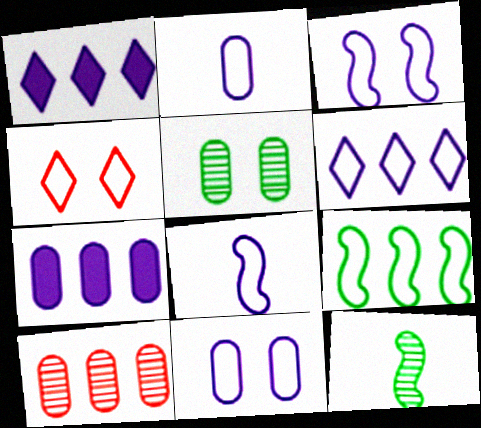[[1, 9, 10], 
[2, 3, 6], 
[2, 4, 9], 
[4, 7, 12], 
[6, 8, 11]]